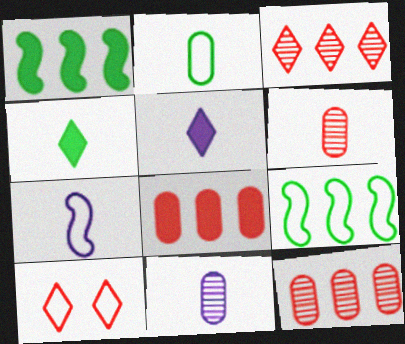[[1, 10, 11], 
[4, 6, 7], 
[5, 7, 11]]